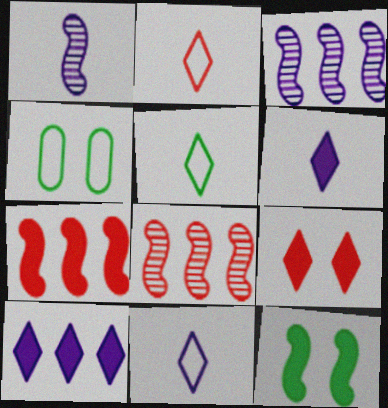[[2, 5, 11], 
[4, 6, 8]]